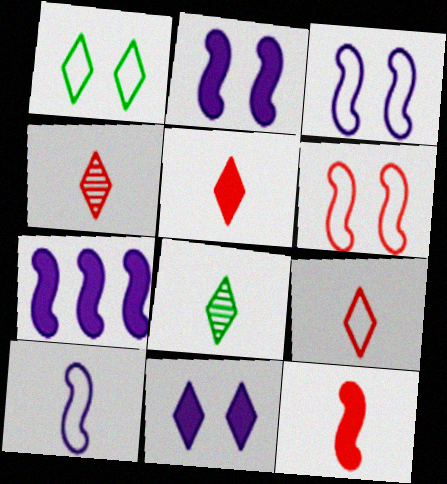[[4, 5, 9]]